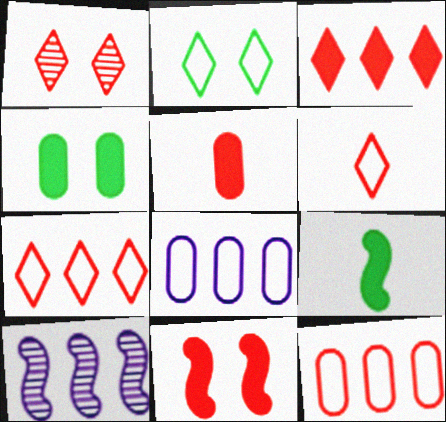[[1, 3, 6], 
[1, 8, 9], 
[2, 5, 10], 
[3, 5, 11], 
[4, 6, 10]]